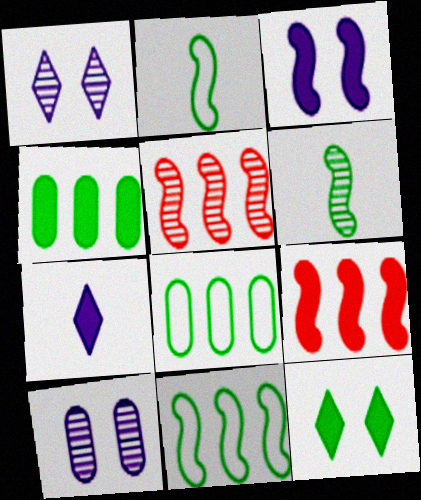[[2, 3, 5], 
[6, 8, 12]]